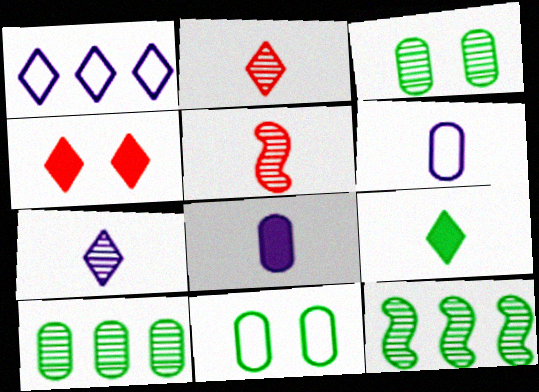[[4, 6, 12], 
[5, 6, 9], 
[9, 11, 12]]